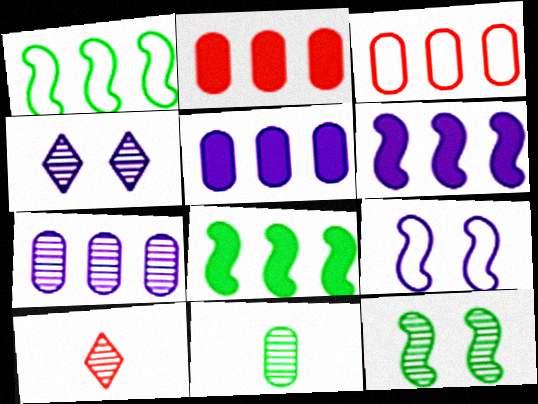[[7, 10, 12]]